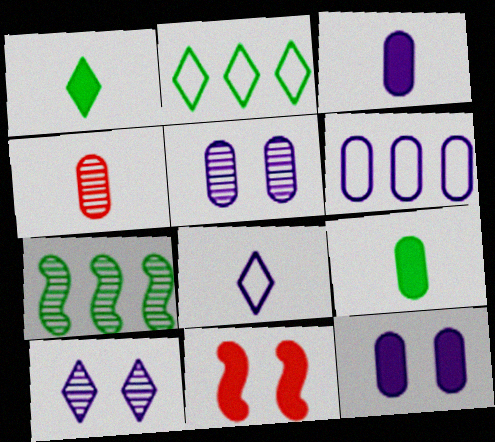[[3, 5, 6], 
[4, 7, 10]]